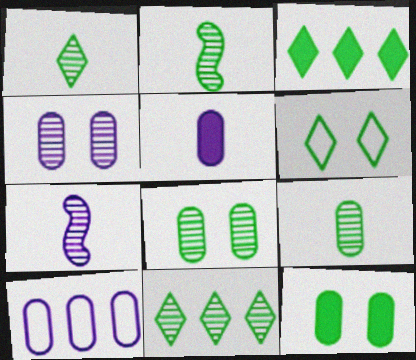[[1, 2, 9], 
[1, 3, 6], 
[2, 8, 11], 
[4, 5, 10]]